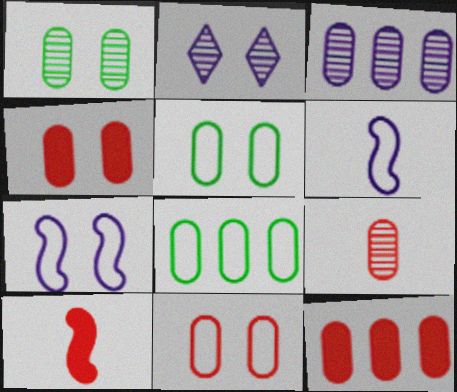[[1, 3, 9], 
[2, 8, 10], 
[3, 8, 12], 
[9, 11, 12]]